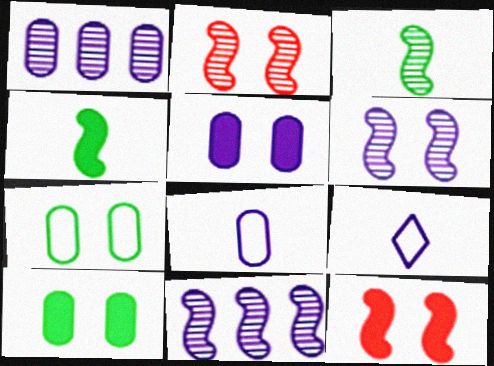[[1, 5, 8], 
[2, 3, 11], 
[5, 9, 11]]